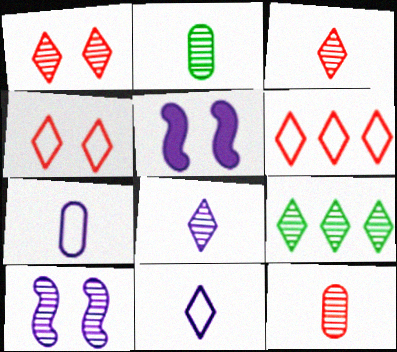[[1, 8, 9], 
[2, 5, 6], 
[9, 10, 12]]